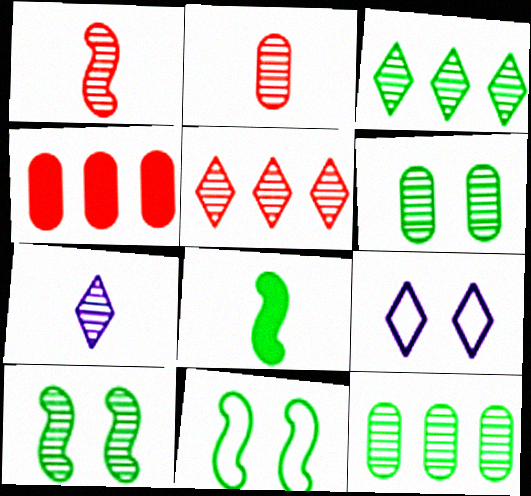[[4, 7, 11]]